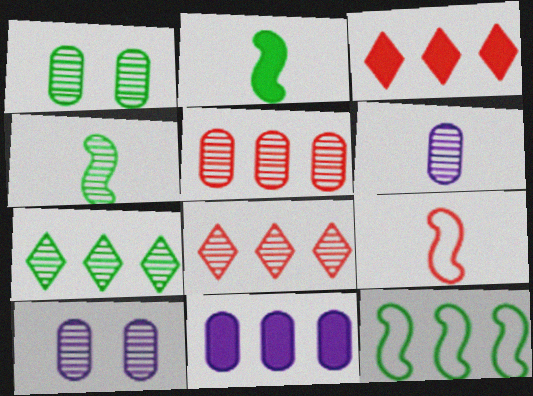[[1, 4, 7], 
[1, 5, 6], 
[4, 8, 10], 
[8, 11, 12]]